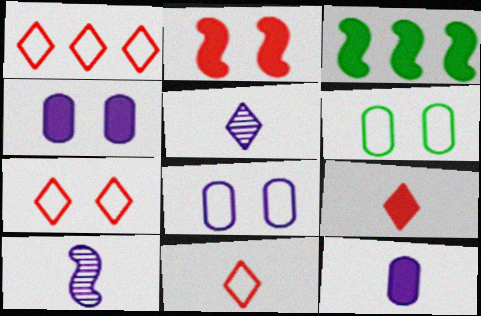[[1, 7, 11], 
[3, 4, 9]]